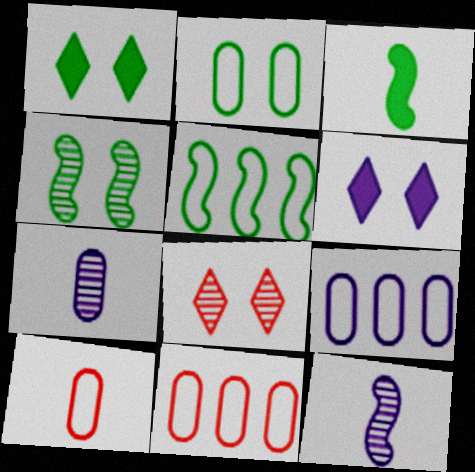[[1, 2, 4], 
[1, 11, 12], 
[2, 9, 10], 
[3, 4, 5], 
[3, 8, 9], 
[6, 9, 12]]